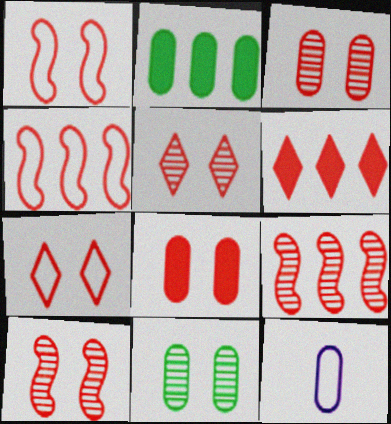[[1, 5, 8], 
[2, 3, 12], 
[3, 5, 10], 
[7, 8, 10]]